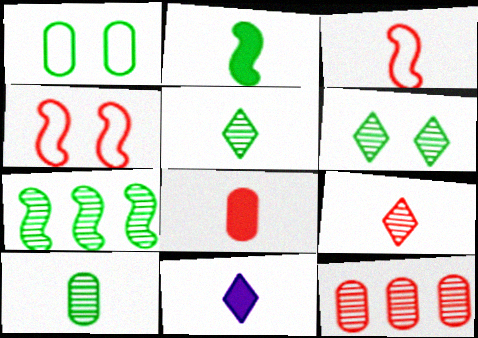[[2, 8, 11], 
[3, 8, 9], 
[3, 10, 11], 
[6, 7, 10]]